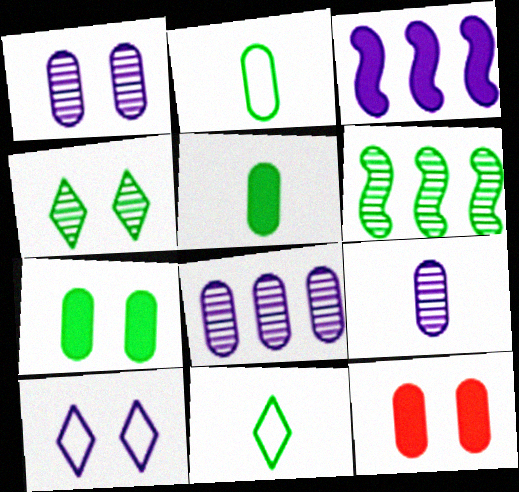[[1, 8, 9], 
[2, 8, 12], 
[3, 9, 10], 
[6, 7, 11]]